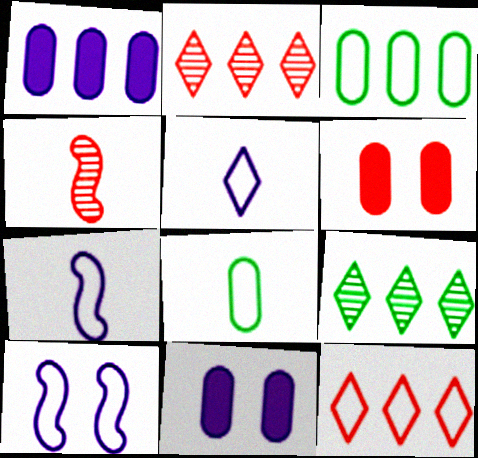[[4, 6, 12], 
[6, 7, 9], 
[8, 10, 12]]